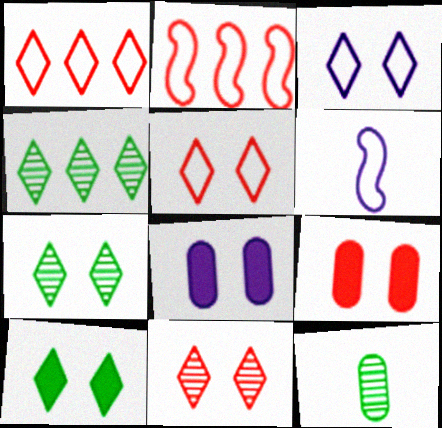[[3, 10, 11], 
[4, 6, 9]]